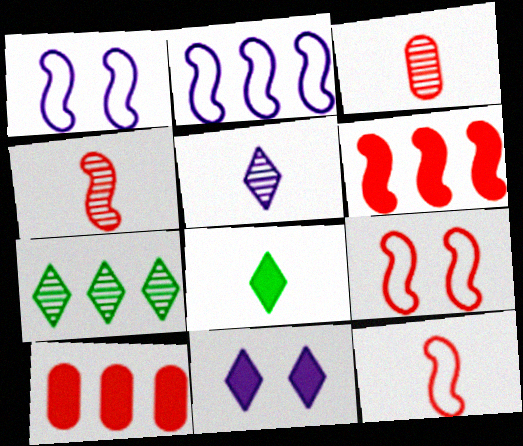[[2, 7, 10], 
[4, 6, 9]]